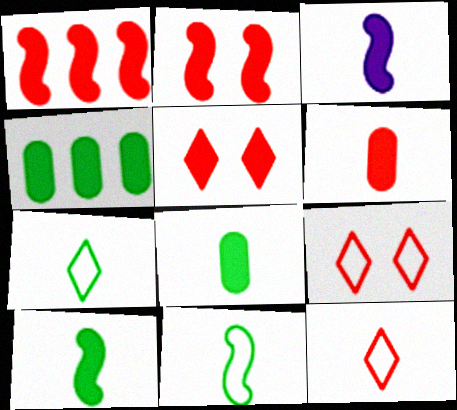[[1, 5, 6], 
[3, 4, 5]]